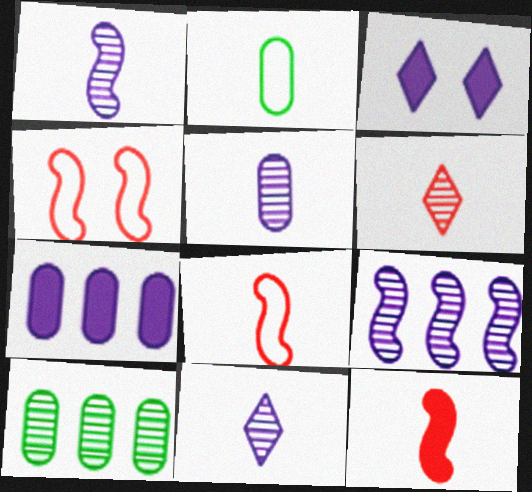[[1, 5, 11], 
[2, 11, 12], 
[3, 8, 10]]